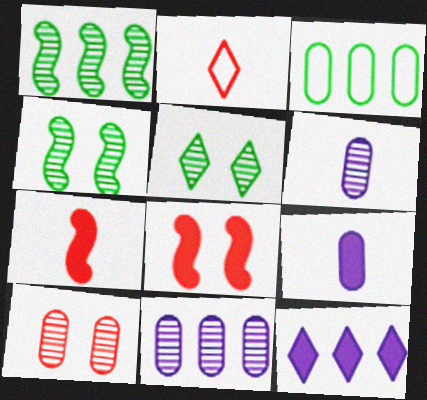[[2, 5, 12], 
[3, 9, 10]]